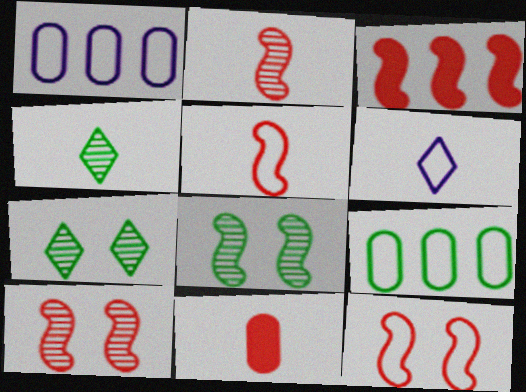[[2, 3, 12], 
[3, 5, 10], 
[6, 9, 12]]